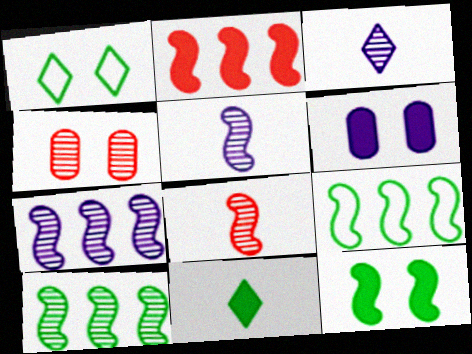[[2, 6, 11], 
[2, 7, 9], 
[3, 4, 10]]